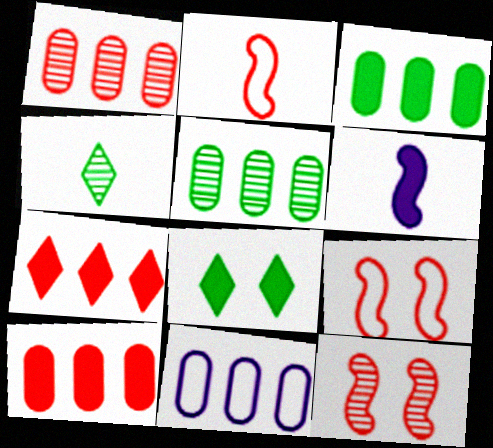[[1, 3, 11], 
[5, 10, 11], 
[6, 8, 10]]